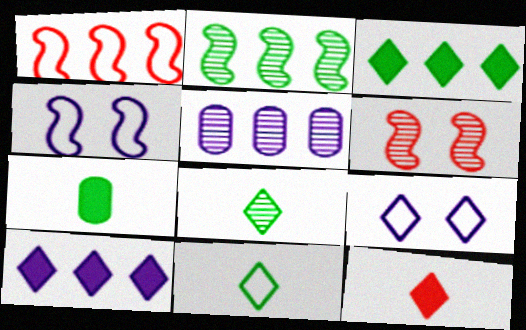[[1, 3, 5], 
[5, 6, 8]]